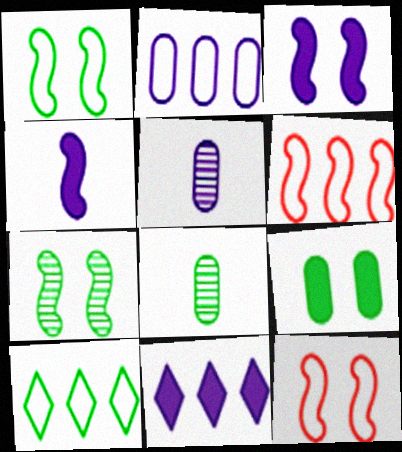[[2, 6, 10], 
[3, 7, 12], 
[4, 6, 7], 
[8, 11, 12]]